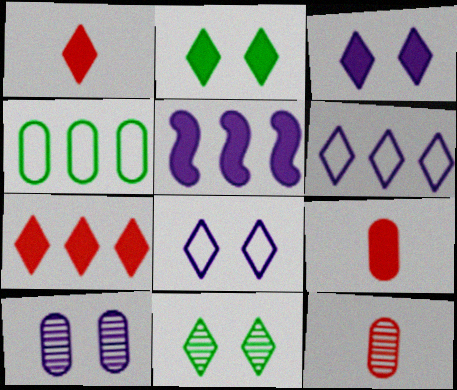[[1, 6, 11], 
[2, 5, 9], 
[4, 9, 10]]